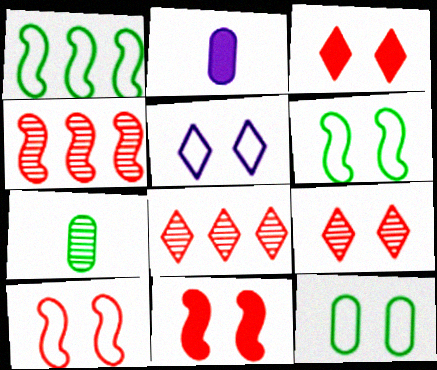[[1, 2, 9], 
[2, 6, 8], 
[5, 10, 12]]